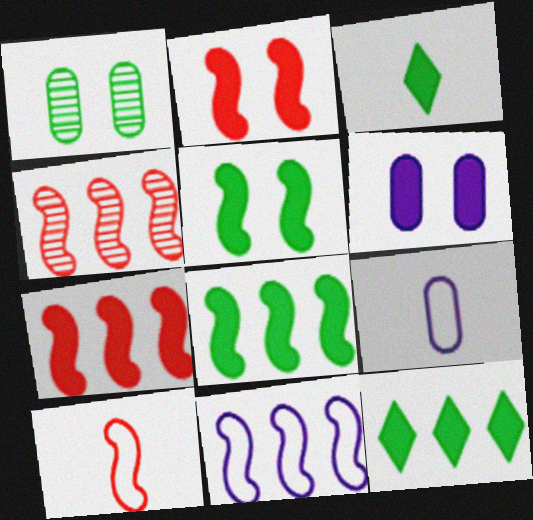[[2, 4, 10], 
[3, 6, 7], 
[4, 8, 11]]